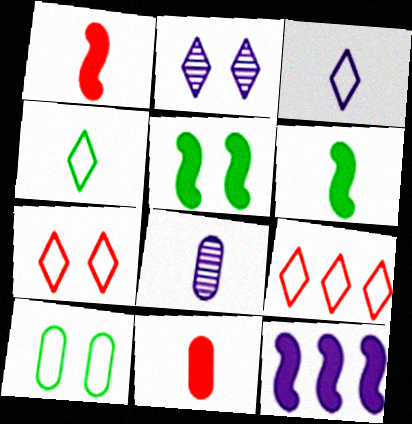[[1, 4, 8], 
[1, 5, 12], 
[5, 8, 9]]